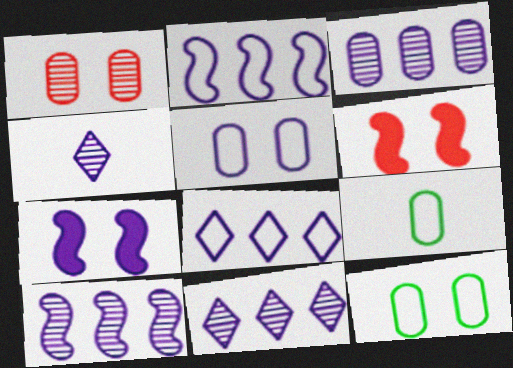[[3, 10, 11], 
[6, 9, 11]]